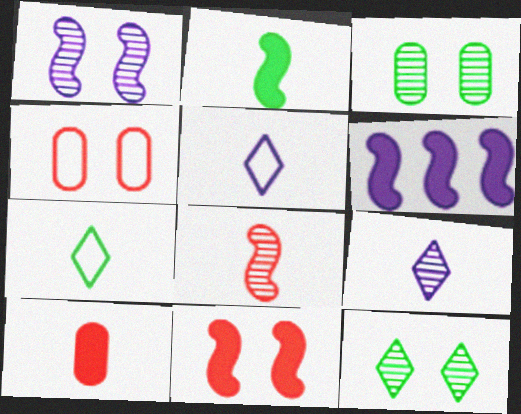[[2, 6, 11]]